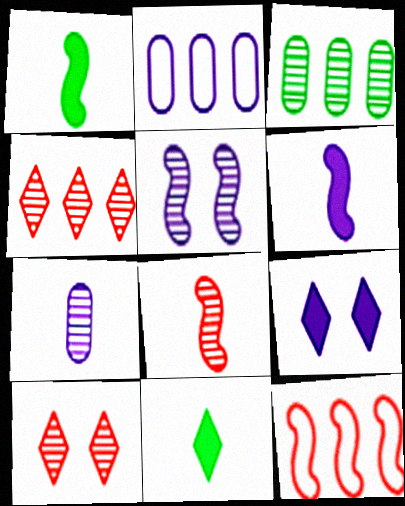[[1, 2, 10], 
[1, 5, 12]]